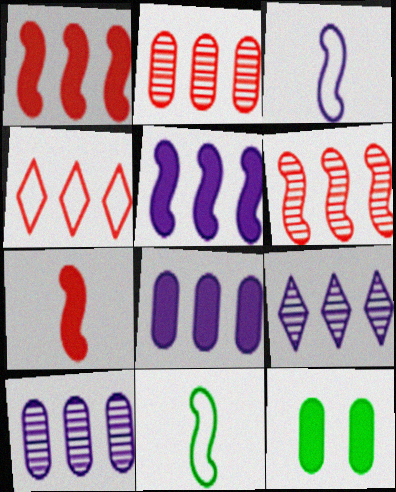[[1, 2, 4]]